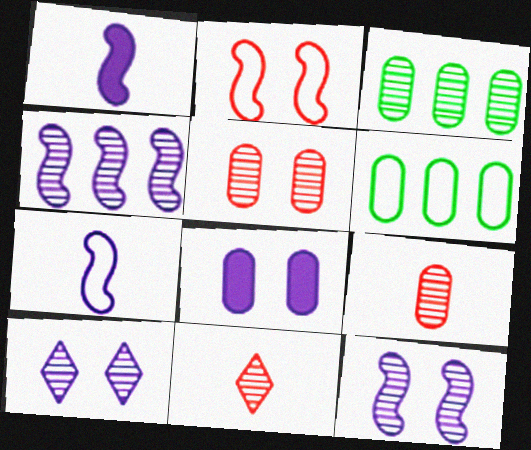[[3, 11, 12], 
[6, 8, 9]]